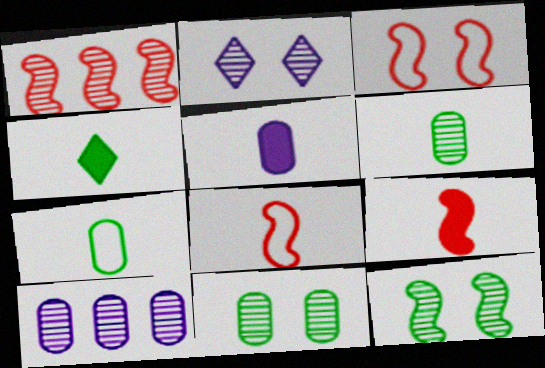[[1, 2, 6], 
[1, 3, 9], 
[3, 4, 10], 
[4, 5, 9]]